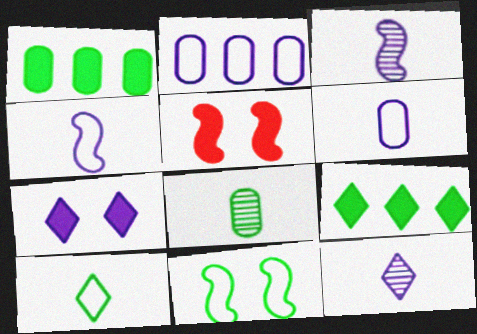[[2, 3, 7], 
[8, 9, 11]]